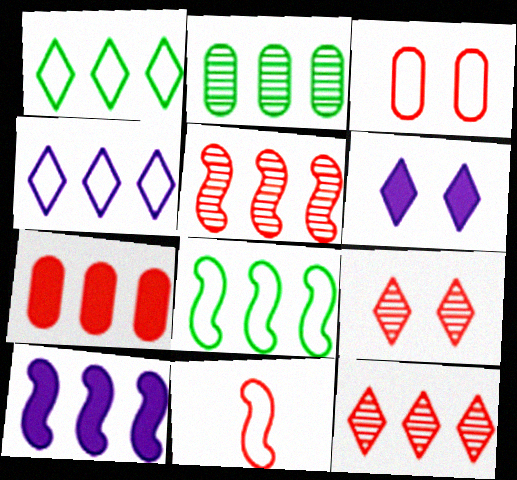[[2, 6, 11], 
[5, 8, 10], 
[7, 9, 11]]